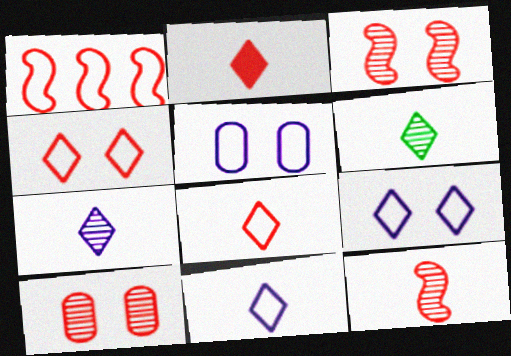[[1, 2, 10], 
[2, 6, 11]]